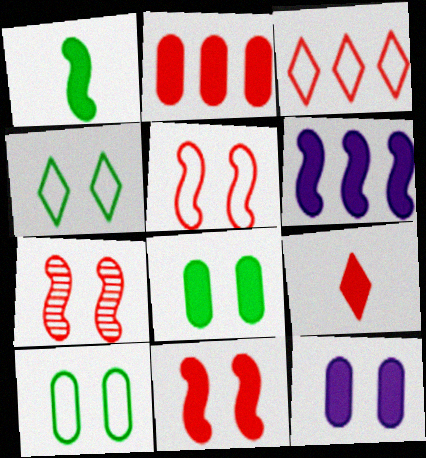[[1, 6, 11], 
[2, 9, 11], 
[4, 7, 12], 
[5, 7, 11], 
[6, 8, 9]]